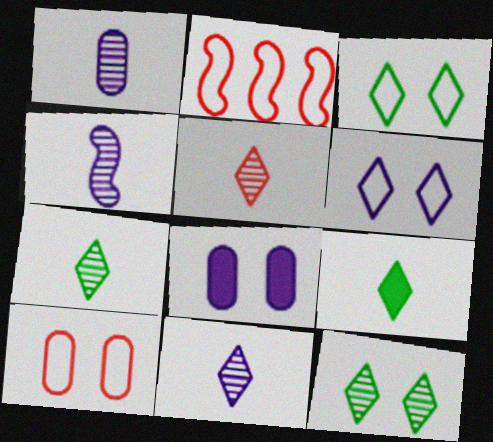[[1, 4, 11], 
[2, 7, 8], 
[5, 7, 11]]